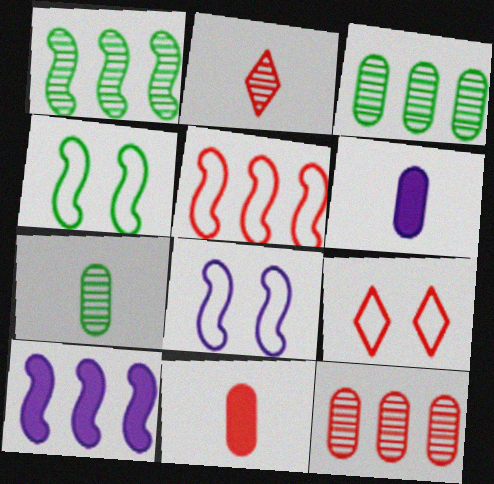[[1, 5, 10], 
[1, 6, 9], 
[7, 9, 10]]